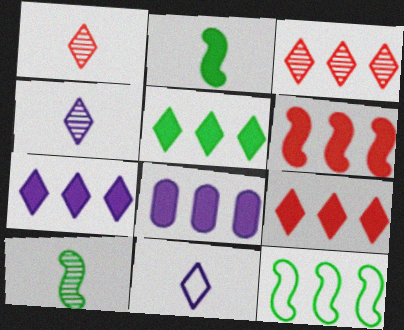[[3, 8, 12], 
[5, 6, 8], 
[5, 7, 9]]